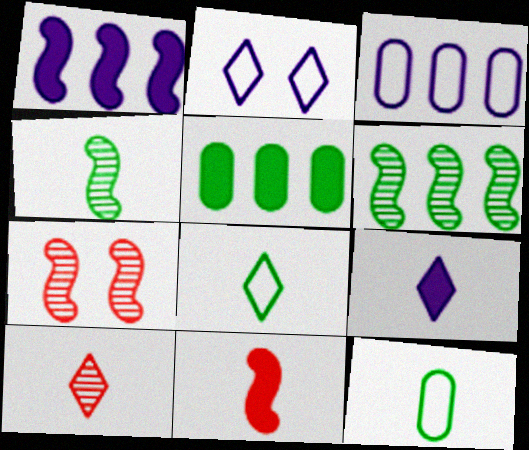[[8, 9, 10]]